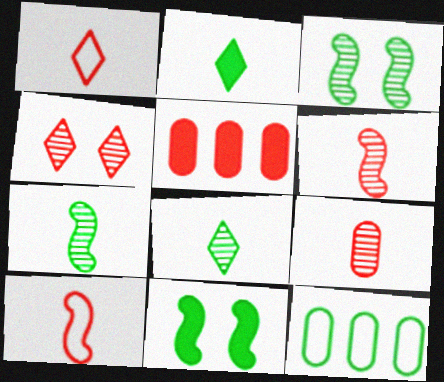[[2, 3, 12], 
[4, 5, 10], 
[8, 11, 12]]